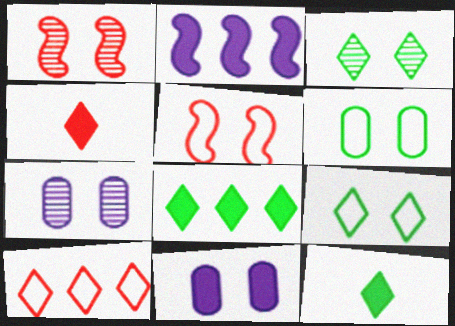[[1, 3, 7], 
[1, 9, 11], 
[3, 5, 11]]